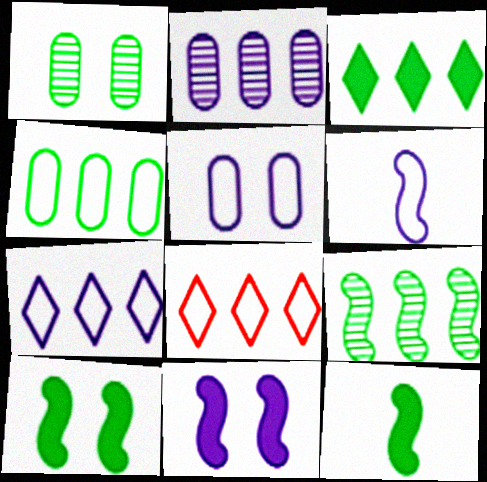[[3, 4, 9], 
[5, 6, 7]]